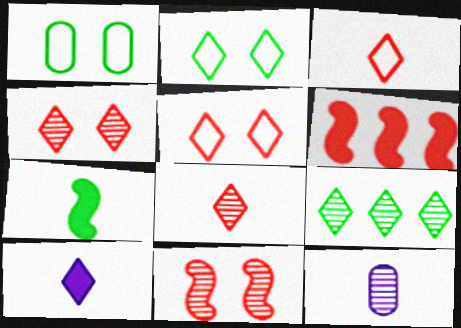[[1, 7, 9], 
[2, 6, 12], 
[3, 7, 12], 
[5, 9, 10], 
[9, 11, 12]]